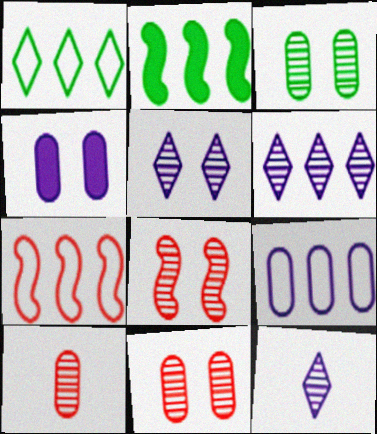[[1, 7, 9], 
[3, 5, 8], 
[5, 6, 12]]